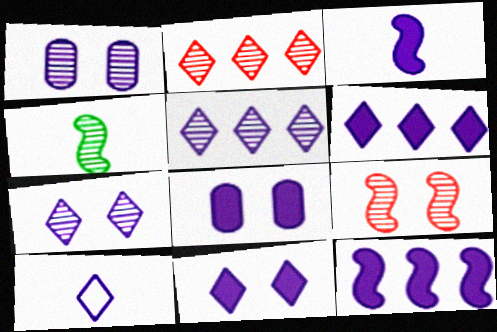[[1, 2, 4], 
[1, 10, 12], 
[3, 6, 8], 
[5, 10, 11], 
[6, 7, 10]]